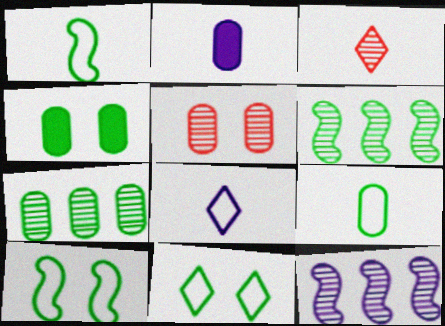[[1, 2, 3], 
[4, 7, 9]]